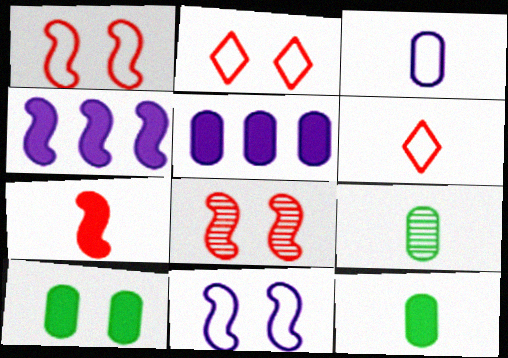[[2, 4, 9]]